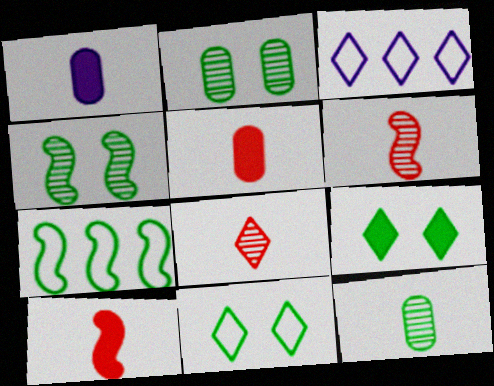[[2, 3, 10], 
[3, 4, 5], 
[3, 8, 9], 
[7, 9, 12]]